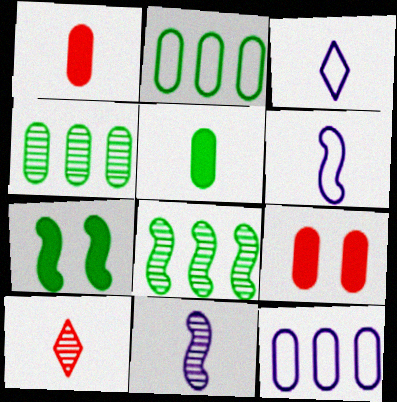[[3, 8, 9], 
[5, 6, 10], 
[7, 10, 12]]